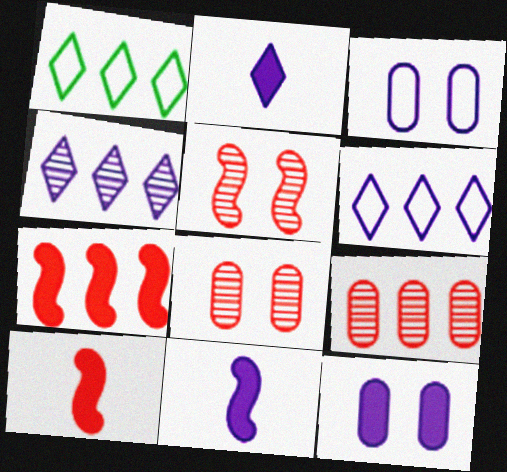[[1, 8, 11], 
[3, 4, 11]]